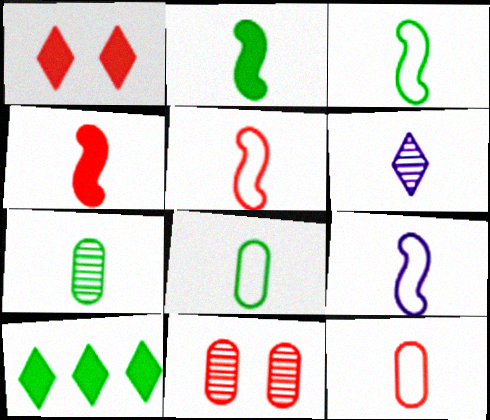[[2, 6, 12], 
[3, 5, 9], 
[4, 6, 8], 
[9, 10, 11]]